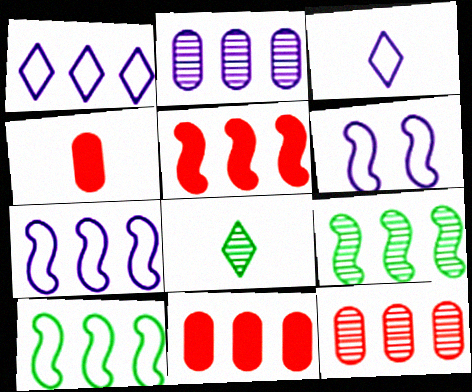[[1, 9, 11], 
[5, 7, 9], 
[6, 8, 11]]